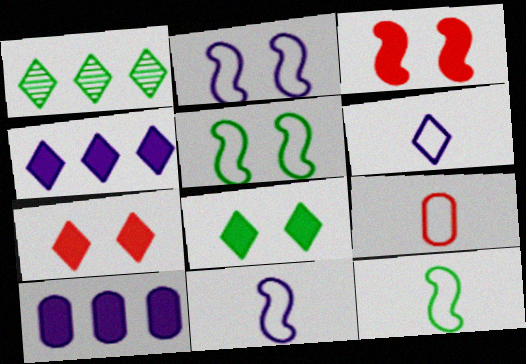[[1, 6, 7], 
[6, 9, 12]]